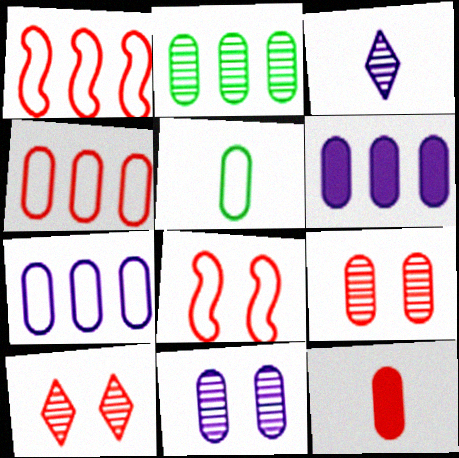[[1, 10, 12], 
[2, 4, 6], 
[4, 9, 12], 
[5, 6, 9]]